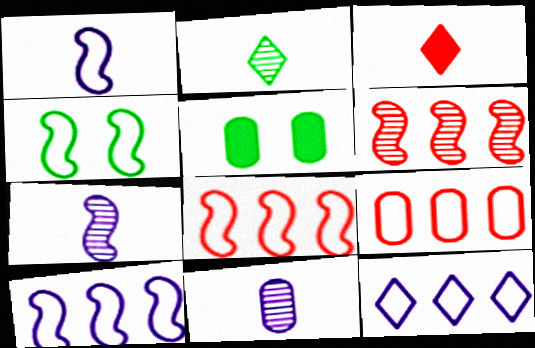[[1, 4, 8], 
[5, 9, 11]]